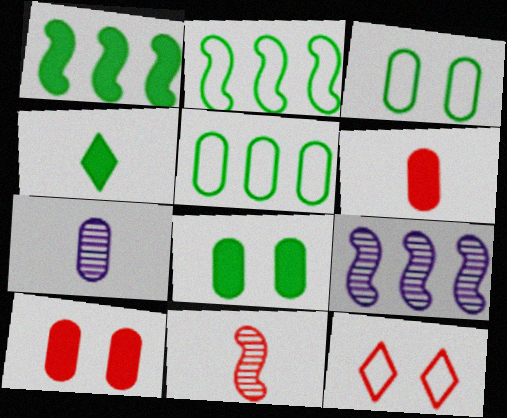[[1, 4, 8], 
[1, 7, 12], 
[5, 7, 10]]